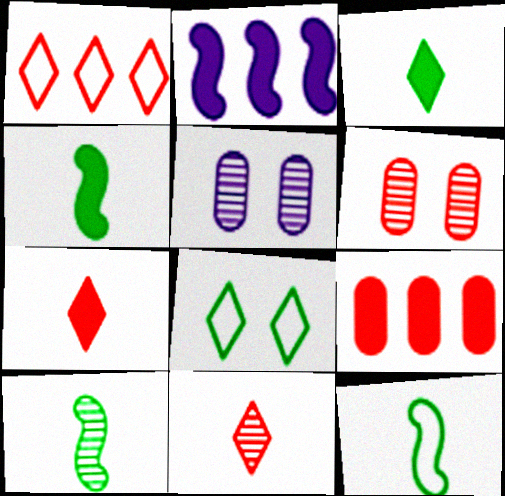[[1, 4, 5], 
[4, 10, 12]]